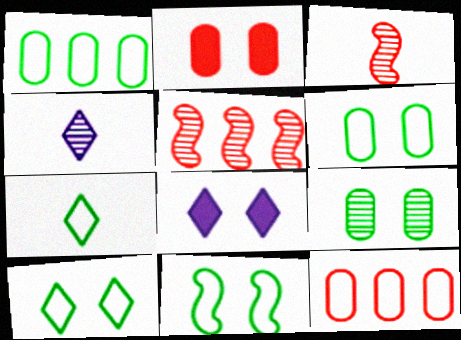[[1, 3, 8], 
[1, 7, 11], 
[4, 5, 9], 
[6, 10, 11]]